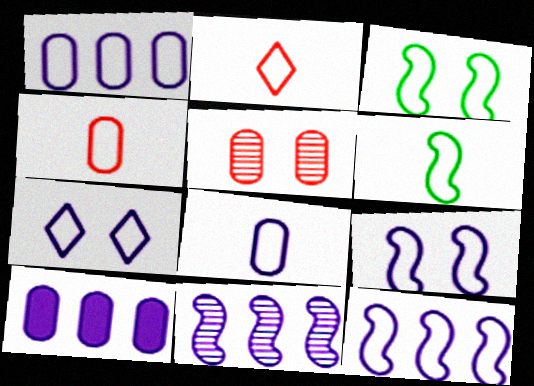[[1, 2, 3], 
[2, 6, 8], 
[7, 8, 12]]